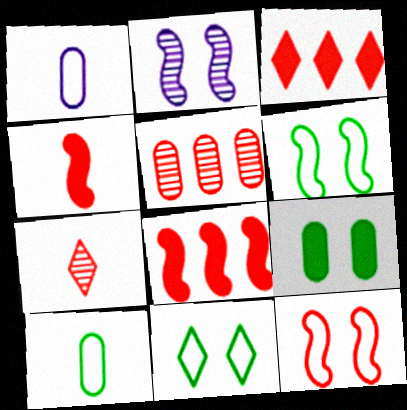[[1, 5, 9], 
[2, 3, 10]]